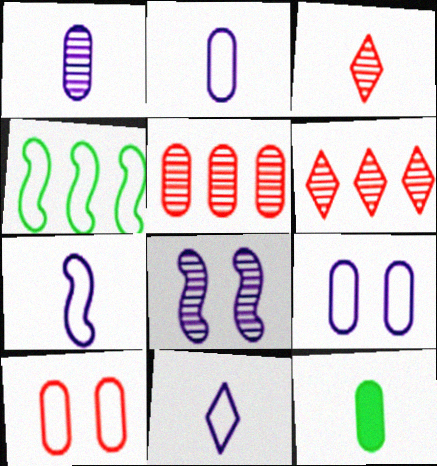[[2, 7, 11], 
[3, 7, 12], 
[4, 10, 11], 
[5, 9, 12]]